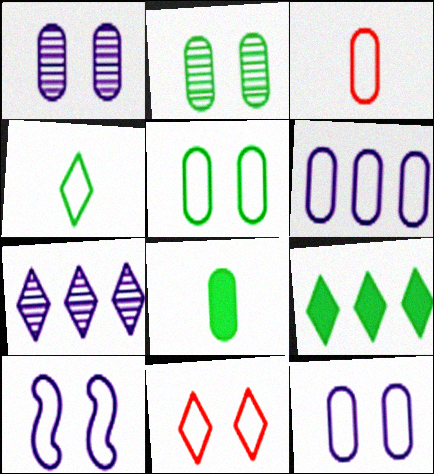[[3, 5, 6], 
[5, 10, 11]]